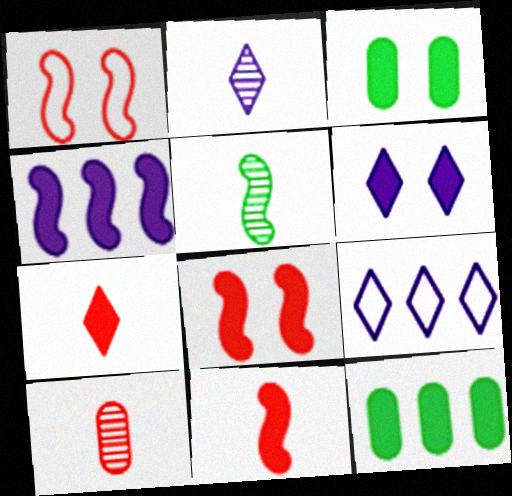[[1, 2, 12], 
[1, 4, 5], 
[2, 5, 10], 
[2, 6, 9], 
[3, 4, 7], 
[3, 6, 8], 
[6, 11, 12]]